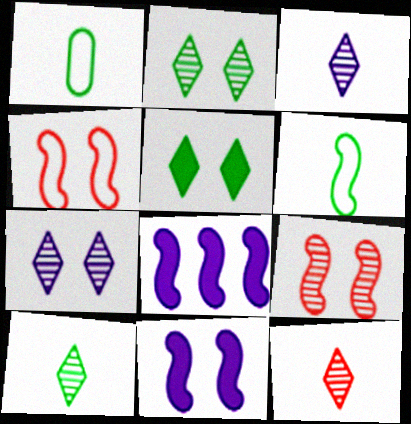[[3, 10, 12], 
[6, 8, 9]]